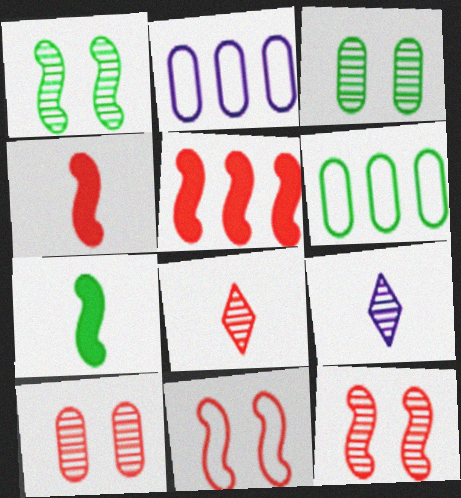[]